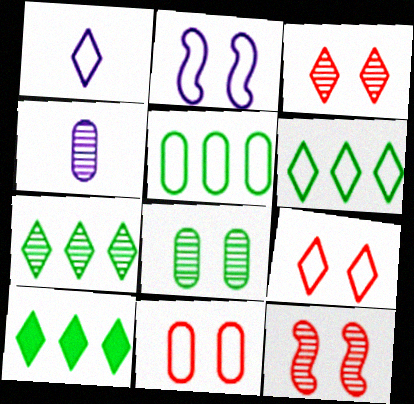[[1, 3, 10], 
[1, 6, 9], 
[4, 7, 12], 
[6, 7, 10]]